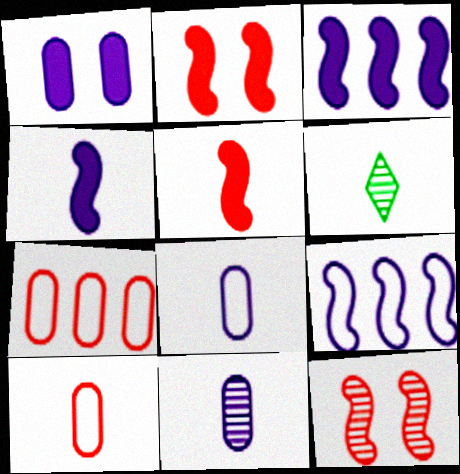[[4, 6, 10], 
[5, 6, 8]]